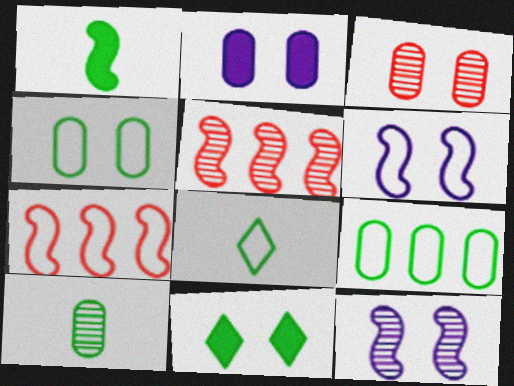[[1, 5, 6], 
[1, 7, 12], 
[1, 8, 10], 
[2, 3, 4], 
[2, 5, 8], 
[3, 6, 11]]